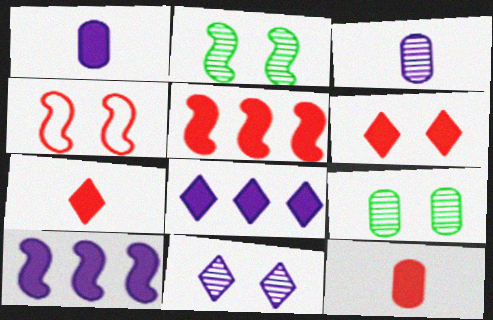[[5, 6, 12]]